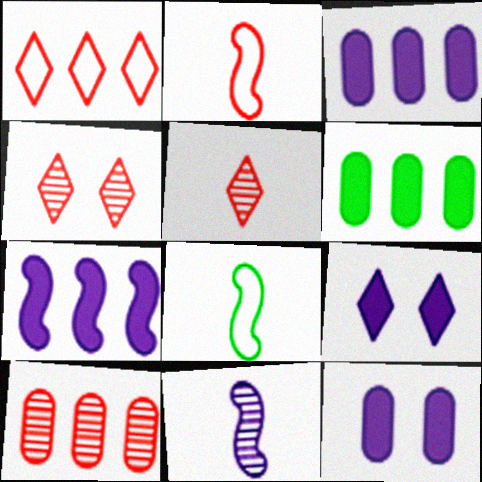[[3, 4, 8], 
[8, 9, 10]]